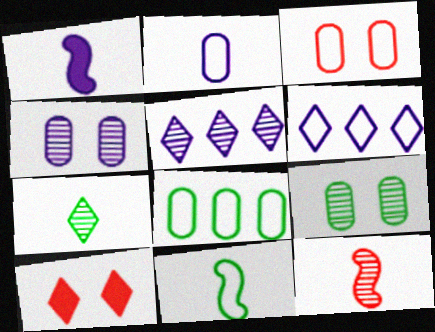[[1, 4, 6], 
[1, 11, 12], 
[2, 3, 8], 
[3, 6, 11], 
[5, 9, 12], 
[6, 7, 10]]